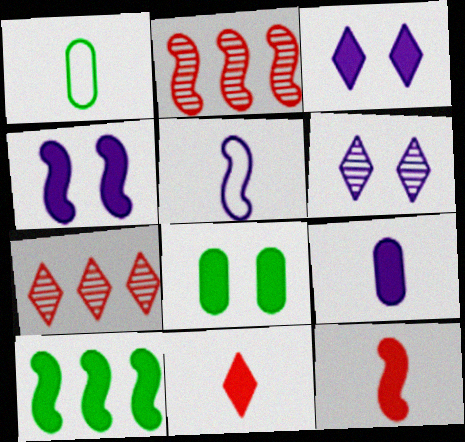[[1, 2, 3], 
[1, 4, 7], 
[4, 10, 12], 
[5, 7, 8]]